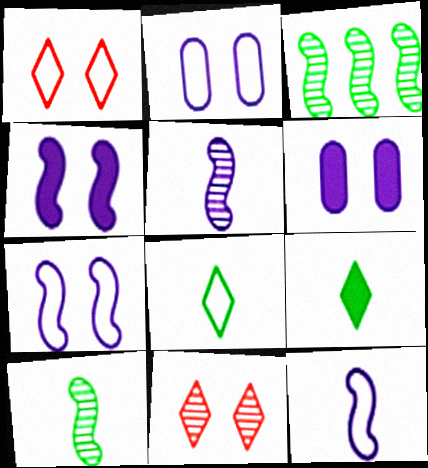[]